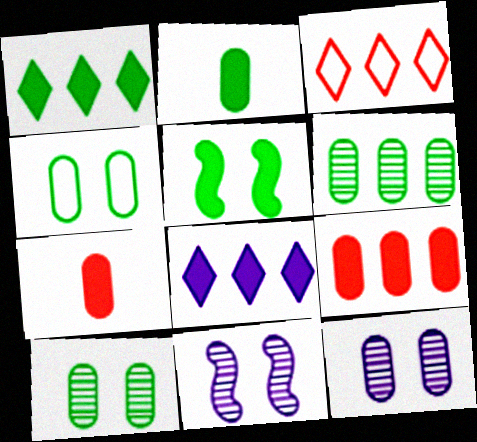[[1, 2, 5], 
[2, 3, 11], 
[2, 4, 6], 
[5, 7, 8]]